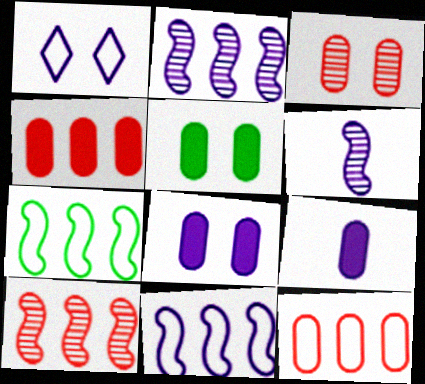[[1, 2, 9], 
[4, 5, 9]]